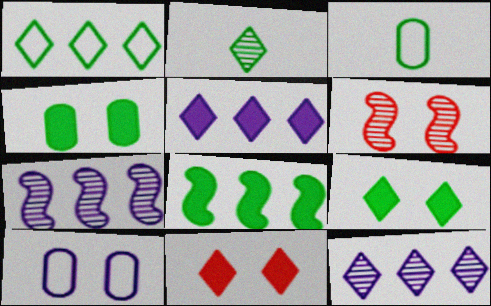[[1, 2, 9], 
[3, 5, 6], 
[3, 7, 11], 
[6, 9, 10]]